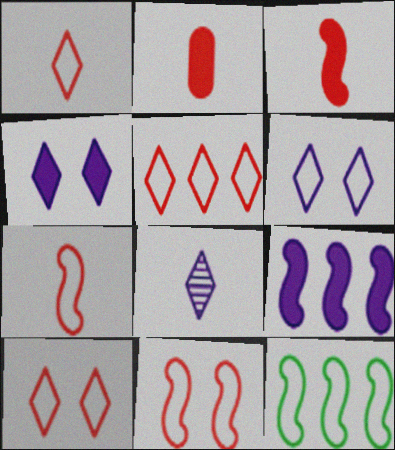[[1, 5, 10]]